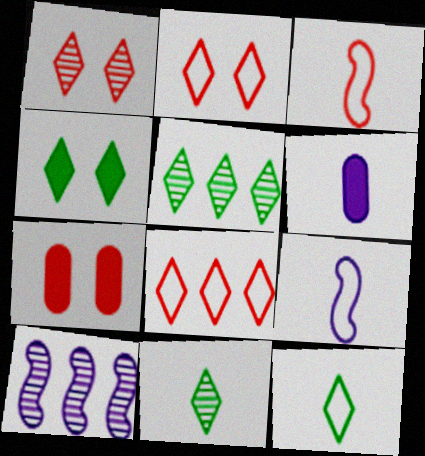[[3, 6, 11], 
[4, 5, 12], 
[5, 7, 9], 
[7, 10, 12]]